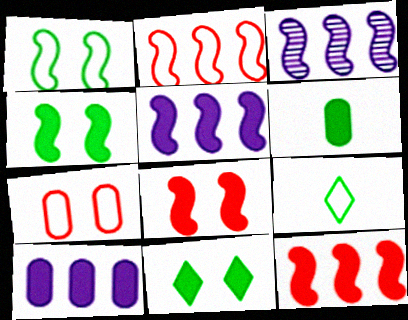[]